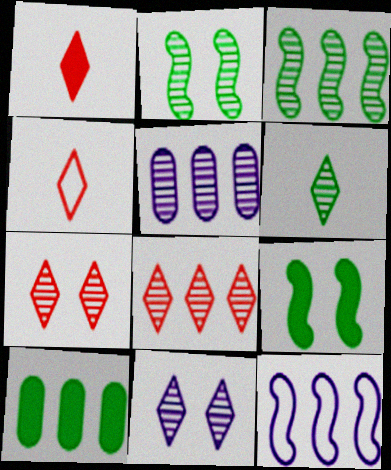[[3, 5, 8], 
[4, 5, 9], 
[6, 8, 11], 
[8, 10, 12]]